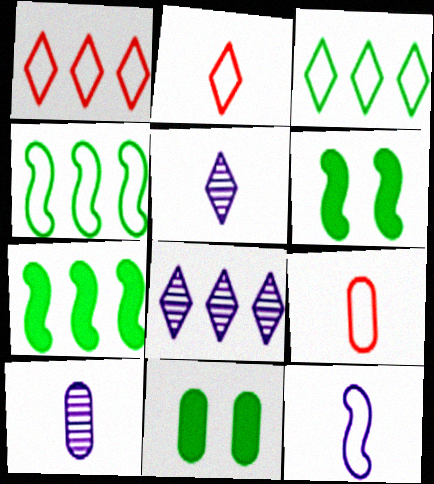[[1, 6, 10], 
[6, 8, 9]]